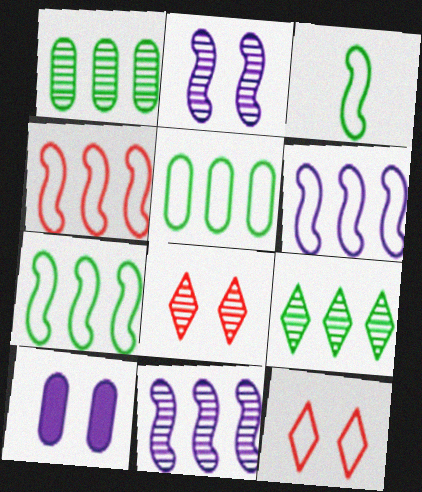[[4, 6, 7]]